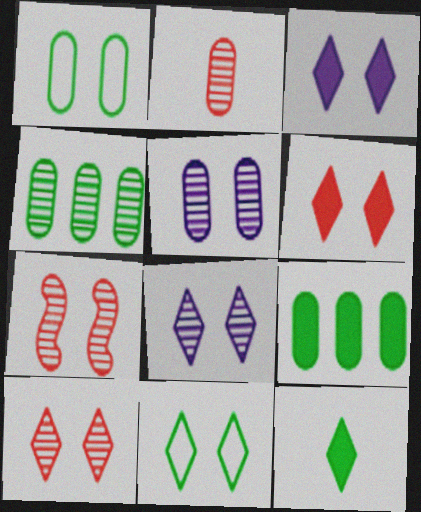[[1, 3, 7], 
[2, 4, 5], 
[3, 10, 11], 
[6, 8, 11]]